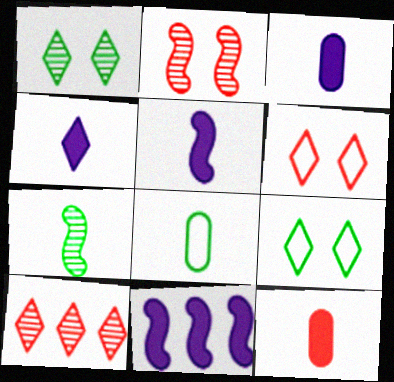[[3, 4, 5], 
[4, 9, 10]]